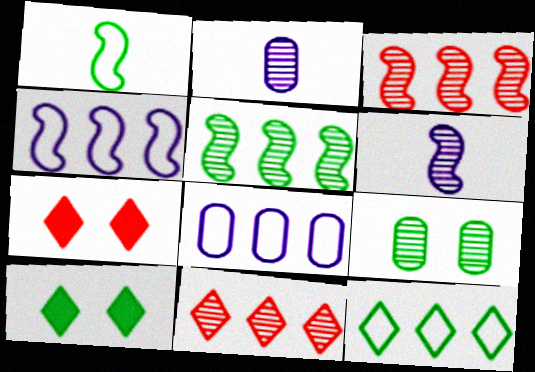[[6, 9, 11]]